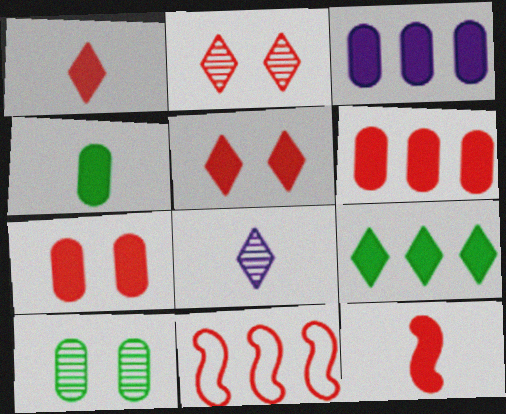[[3, 4, 7], 
[5, 6, 12]]